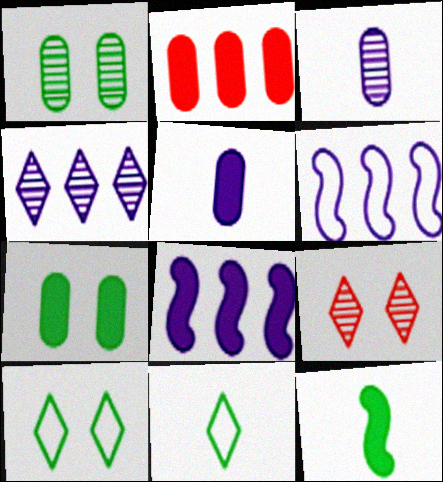[[2, 5, 7]]